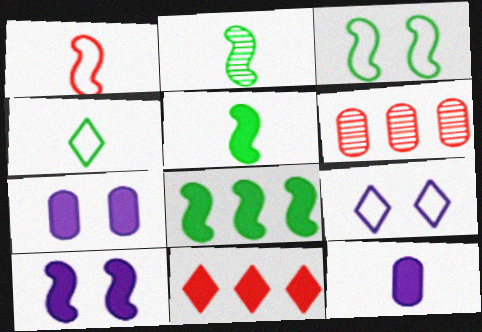[[2, 3, 8], 
[4, 6, 10], 
[5, 6, 9], 
[5, 7, 11]]